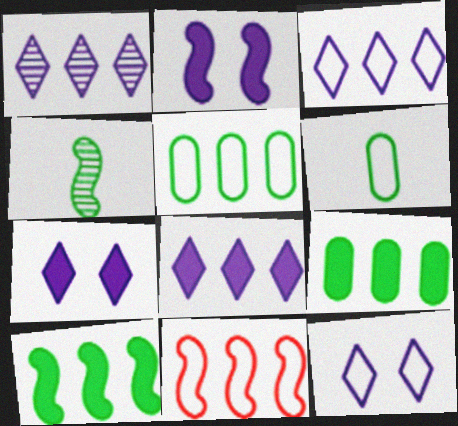[[1, 3, 8], 
[1, 9, 11], 
[2, 4, 11], 
[3, 5, 11], 
[6, 11, 12]]